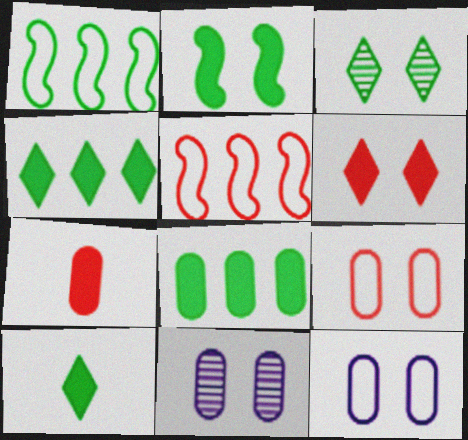[[2, 8, 10], 
[5, 10, 11]]